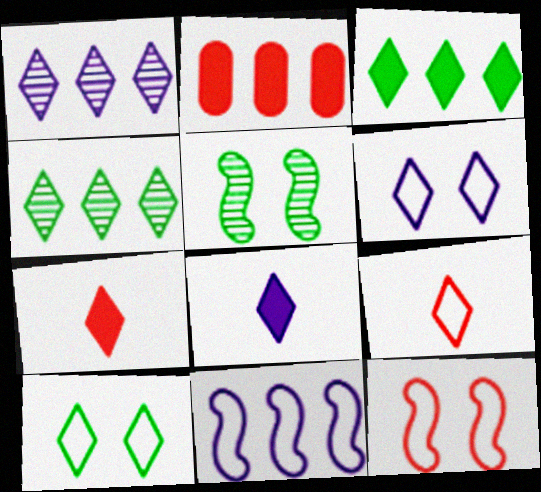[[1, 6, 8], 
[1, 7, 10], 
[2, 4, 11], 
[4, 6, 7]]